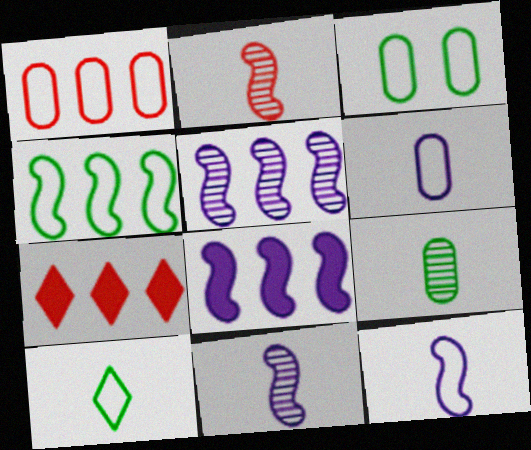[[1, 3, 6], 
[3, 4, 10], 
[3, 7, 11]]